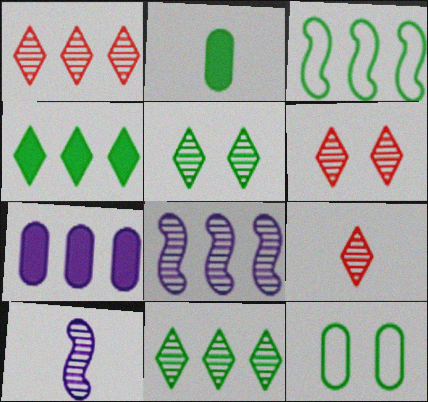[[1, 3, 7], 
[1, 6, 9], 
[2, 3, 5]]